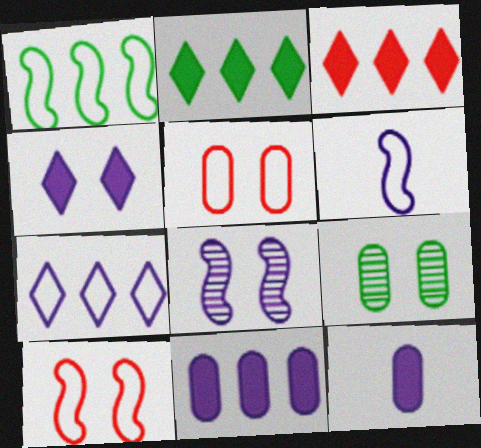[[1, 6, 10], 
[3, 6, 9], 
[4, 9, 10], 
[7, 8, 12]]